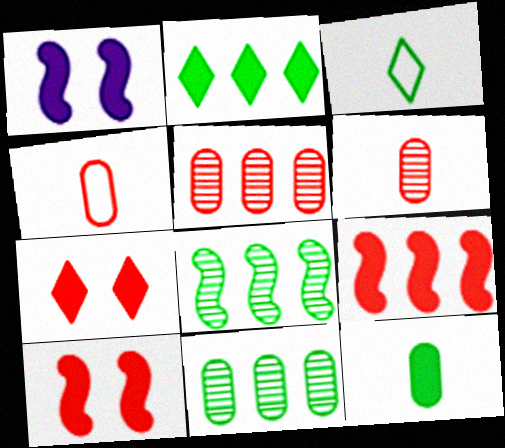[[1, 3, 5]]